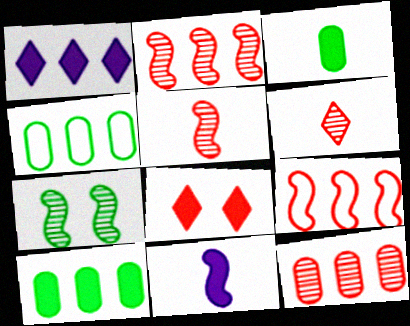[[1, 2, 4], 
[7, 9, 11], 
[8, 10, 11]]